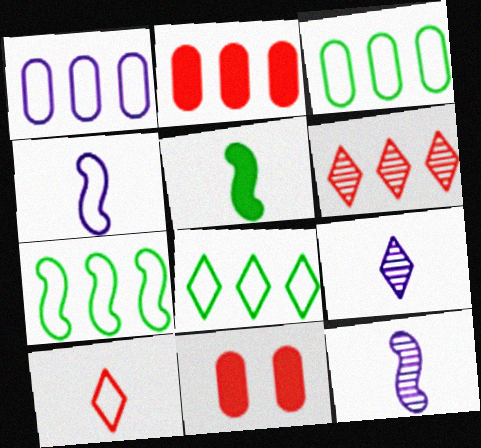[[3, 7, 8], 
[7, 9, 11], 
[8, 11, 12]]